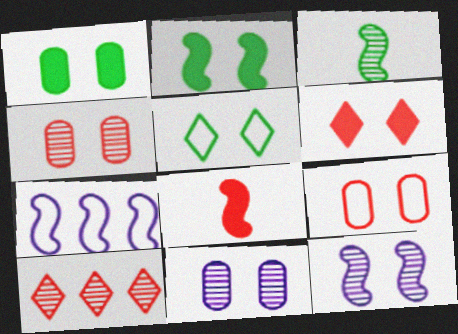[[1, 9, 11], 
[3, 10, 11], 
[8, 9, 10]]